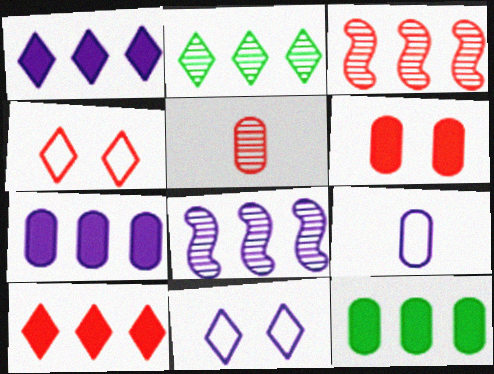[]